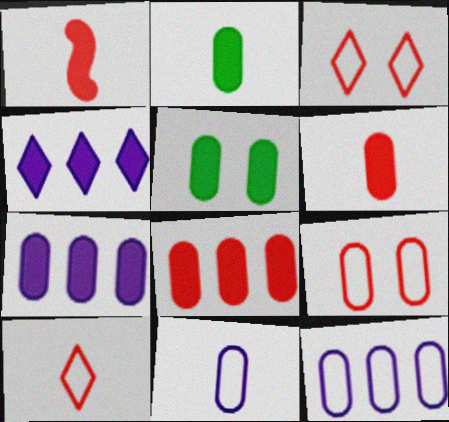[[1, 4, 5], 
[5, 6, 7]]